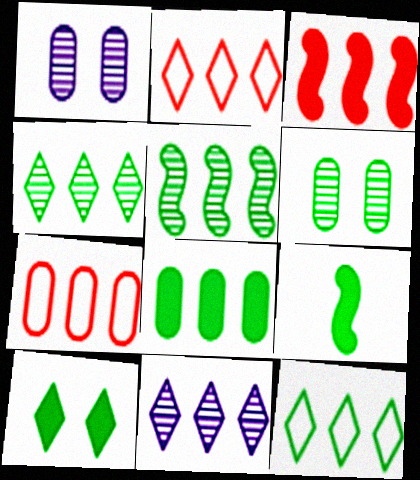[[1, 2, 9], 
[5, 8, 12], 
[6, 9, 12], 
[8, 9, 10]]